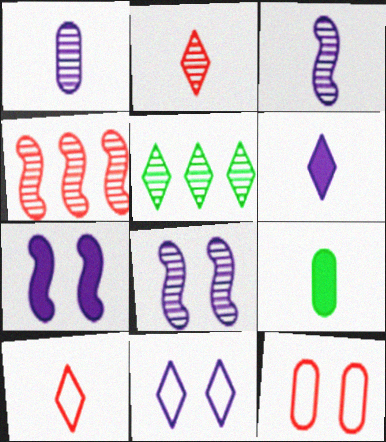[[3, 9, 10], 
[4, 9, 11]]